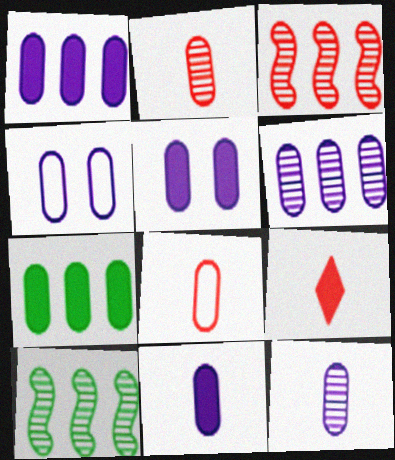[[1, 4, 12], 
[1, 5, 11], 
[2, 4, 7], 
[4, 6, 11], 
[4, 9, 10]]